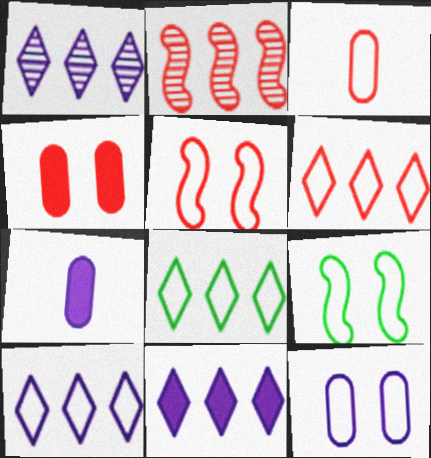[[1, 10, 11], 
[3, 5, 6], 
[3, 9, 10], 
[6, 8, 10]]